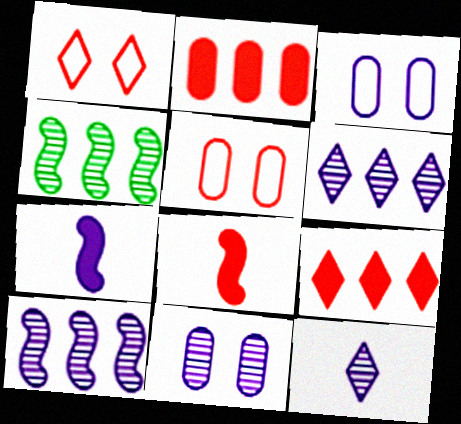[[3, 6, 7], 
[10, 11, 12]]